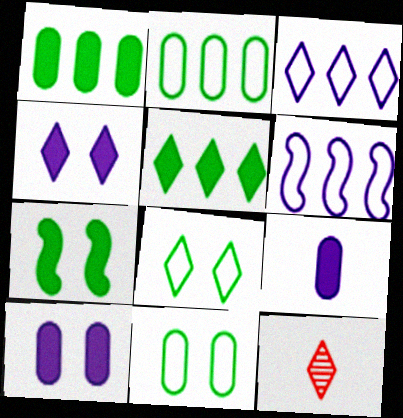[]